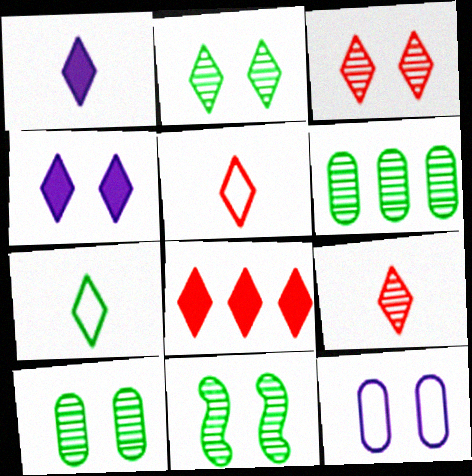[[1, 7, 9], 
[2, 10, 11], 
[3, 5, 8]]